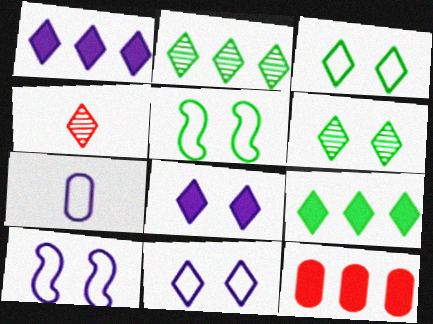[[1, 3, 4], 
[4, 9, 11]]